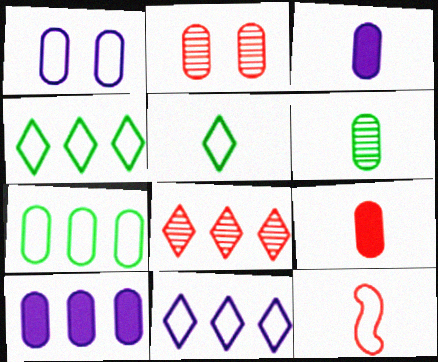[[1, 4, 12], 
[2, 3, 7]]